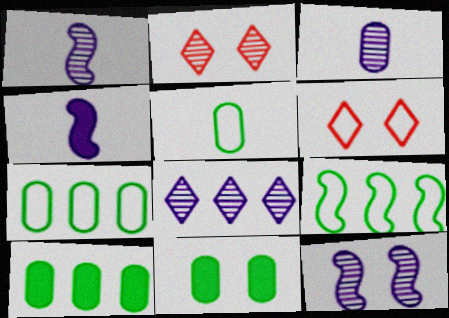[[1, 6, 10], 
[2, 4, 7], 
[3, 8, 12], 
[6, 11, 12]]